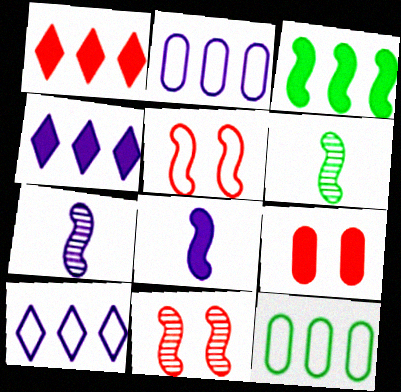[[3, 5, 7], 
[6, 9, 10]]